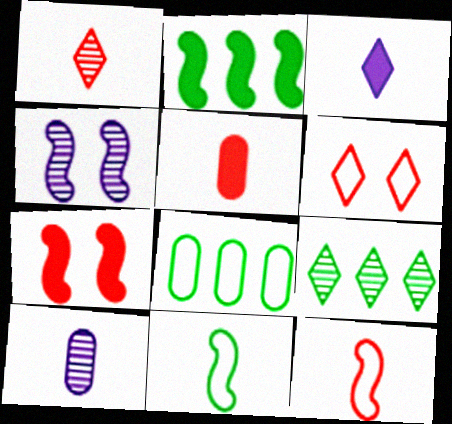[[1, 5, 12], 
[2, 4, 12], 
[2, 6, 10], 
[2, 8, 9], 
[3, 6, 9]]